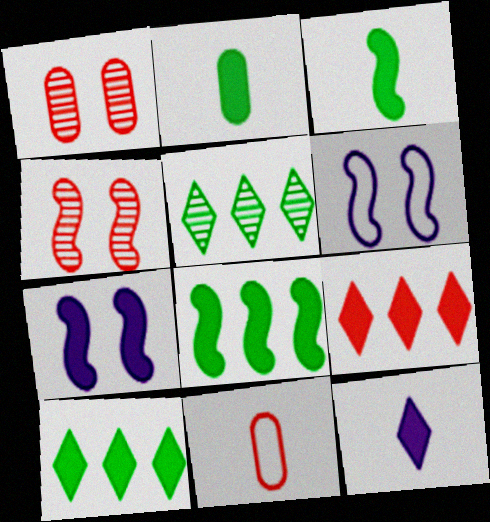[[2, 7, 9], 
[4, 9, 11], 
[5, 7, 11]]